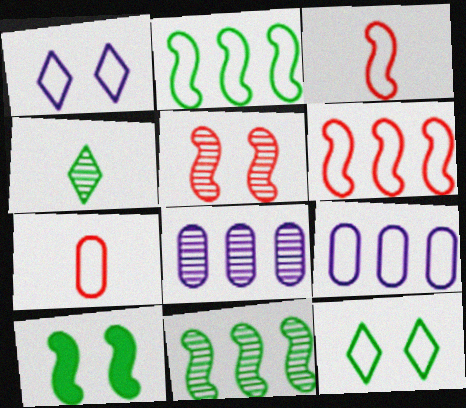[[1, 2, 7], 
[3, 9, 12], 
[4, 5, 8]]